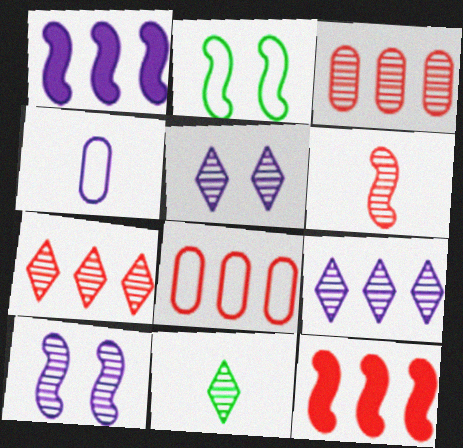[[1, 2, 6], 
[1, 4, 5], 
[3, 10, 11], 
[5, 7, 11], 
[7, 8, 12]]